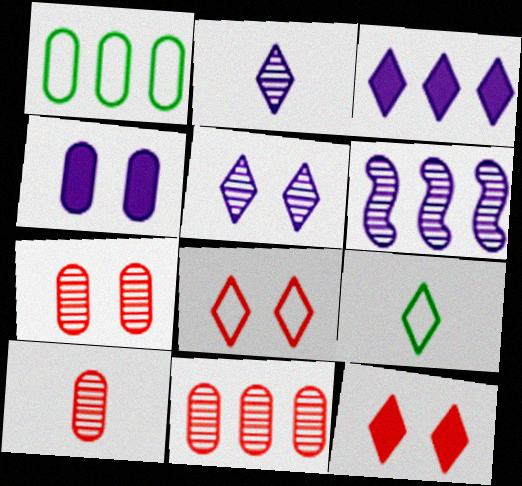[[1, 4, 10], 
[7, 10, 11]]